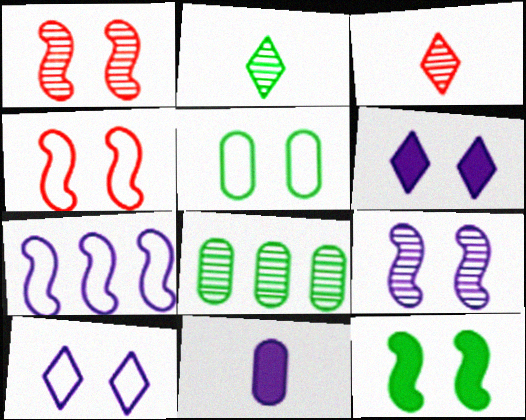[[1, 5, 6], 
[3, 8, 9], 
[4, 5, 10], 
[4, 9, 12]]